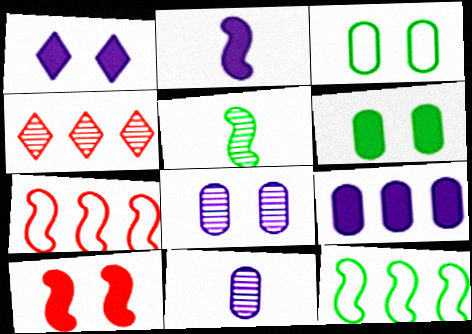[[1, 2, 9], 
[1, 6, 10], 
[2, 3, 4], 
[4, 5, 8], 
[4, 9, 12]]